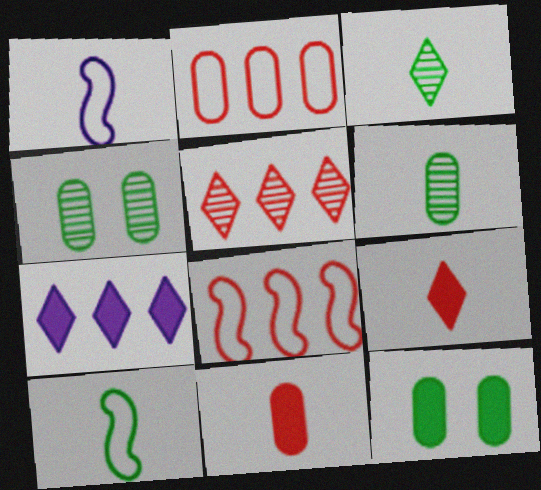[[1, 3, 11], 
[1, 5, 12], 
[1, 6, 9]]